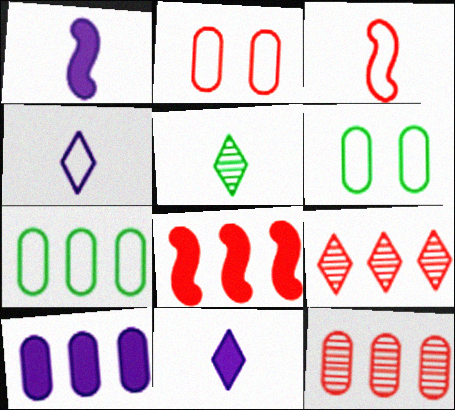[[1, 6, 9], 
[7, 10, 12]]